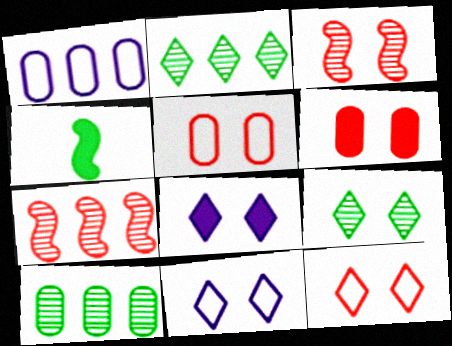[[3, 6, 12], 
[8, 9, 12]]